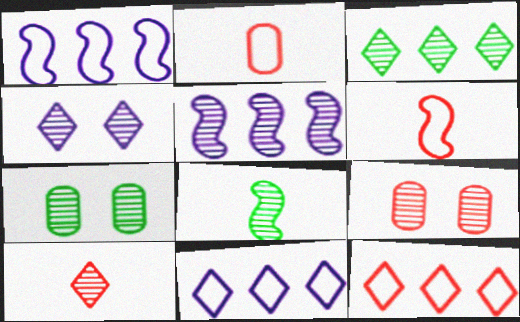[[3, 4, 10], 
[3, 7, 8], 
[5, 7, 10]]